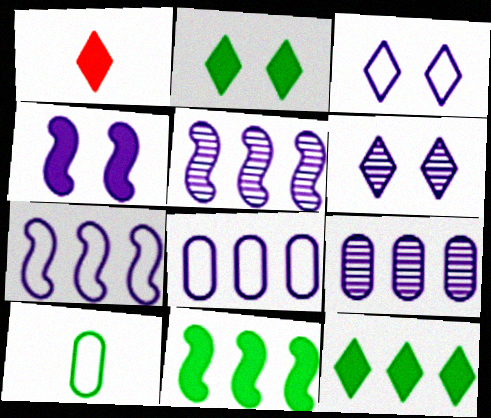[]